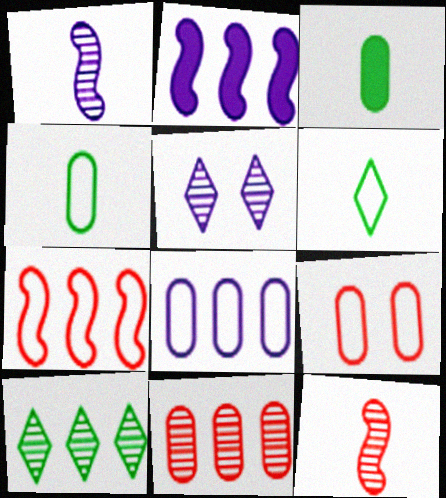[[3, 5, 7], 
[4, 8, 9]]